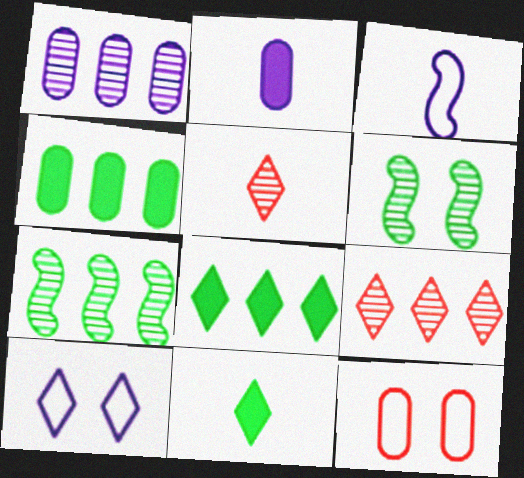[[1, 5, 6], 
[1, 7, 9], 
[5, 8, 10], 
[9, 10, 11]]